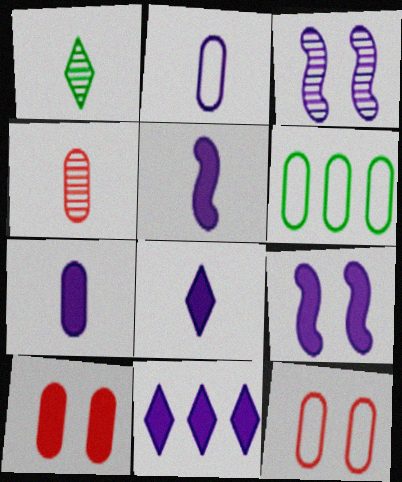[[2, 3, 11], 
[2, 6, 12], 
[5, 7, 8], 
[7, 9, 11]]